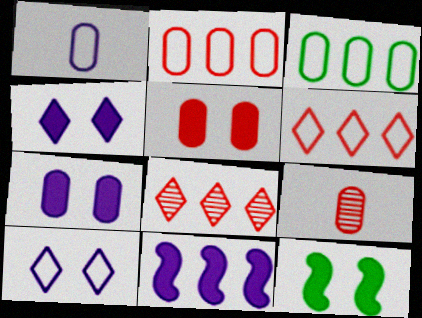[[1, 8, 12], 
[2, 5, 9], 
[3, 7, 9], 
[3, 8, 11], 
[4, 5, 12]]